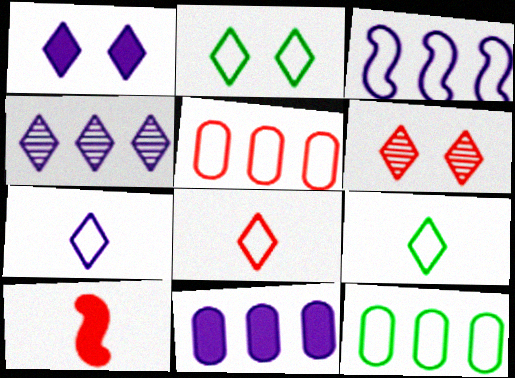[[1, 2, 6], 
[1, 4, 7], 
[3, 4, 11], 
[5, 6, 10], 
[7, 8, 9]]